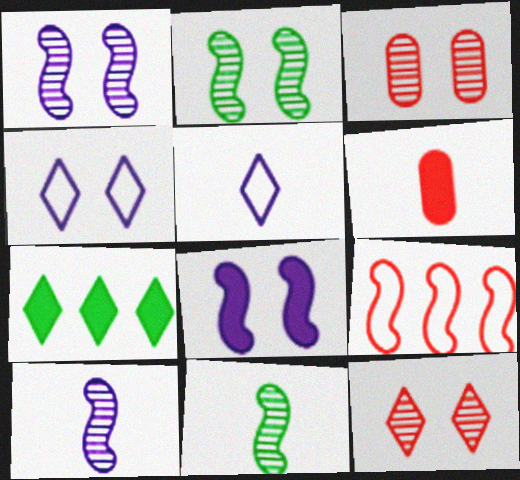[[5, 6, 11], 
[5, 7, 12], 
[6, 7, 8], 
[6, 9, 12], 
[8, 9, 11]]